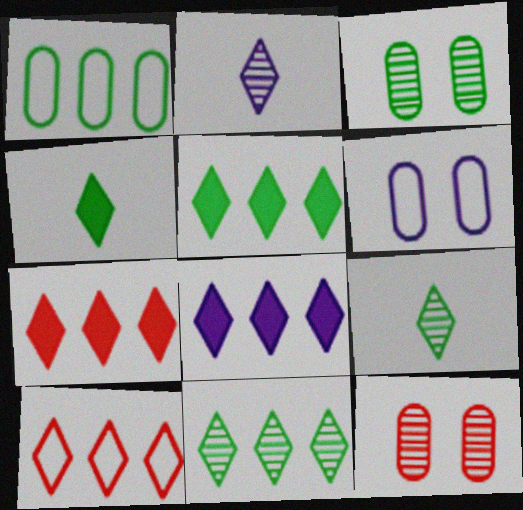[[5, 7, 8], 
[8, 10, 11]]